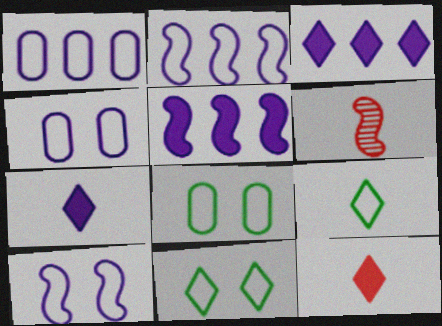[[3, 6, 8]]